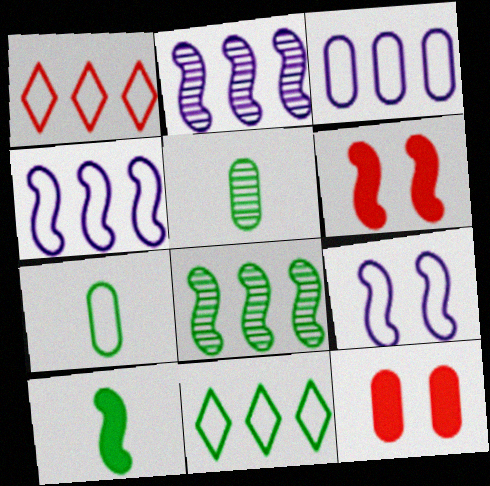[[1, 7, 9], 
[3, 5, 12]]